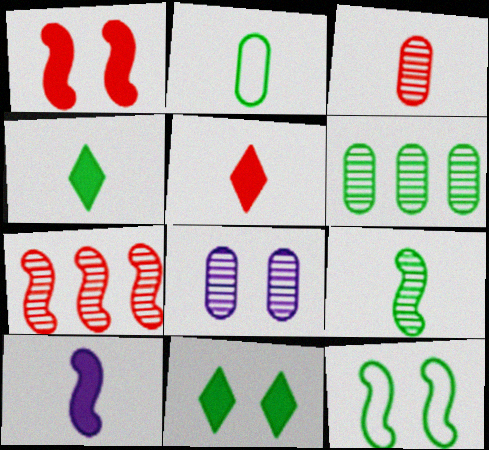[[2, 4, 9], 
[3, 6, 8], 
[4, 6, 12], 
[7, 10, 12]]